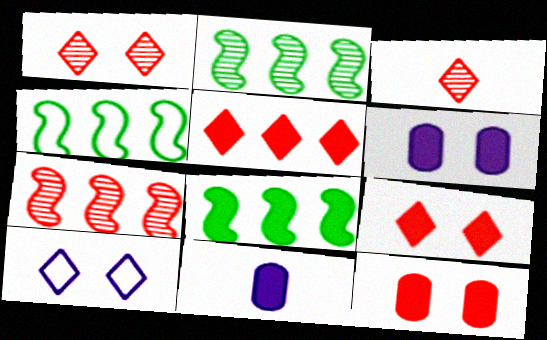[[1, 4, 11], 
[2, 4, 8], 
[3, 4, 6], 
[8, 9, 11]]